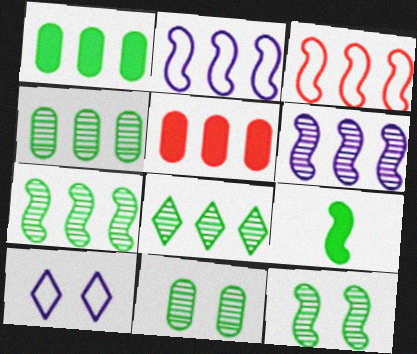[[2, 5, 8], 
[4, 7, 8]]